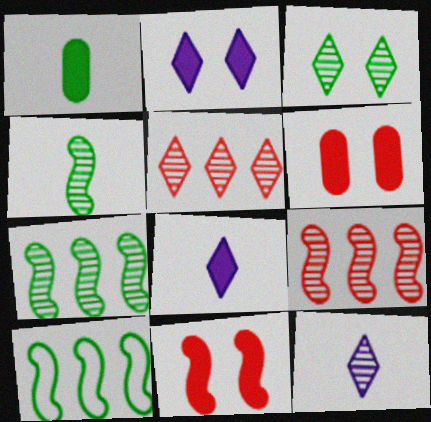[[1, 3, 10], 
[3, 5, 12], 
[6, 10, 12]]